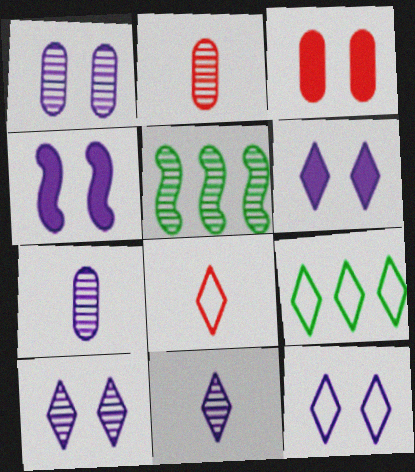[[1, 4, 12], 
[2, 4, 9], 
[2, 5, 10], 
[6, 10, 12], 
[8, 9, 12]]